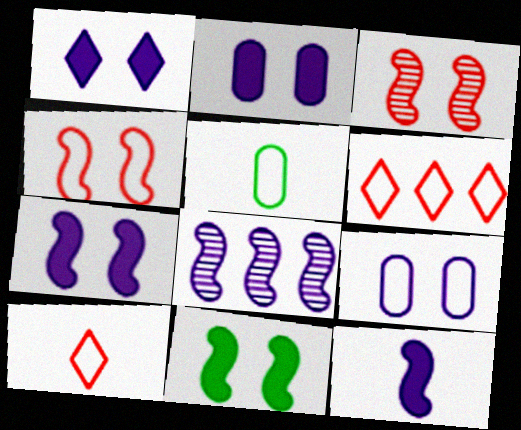[[1, 2, 7]]